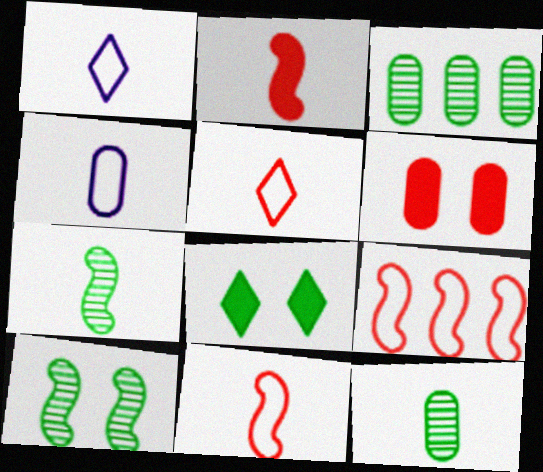[[1, 2, 12], 
[3, 4, 6]]